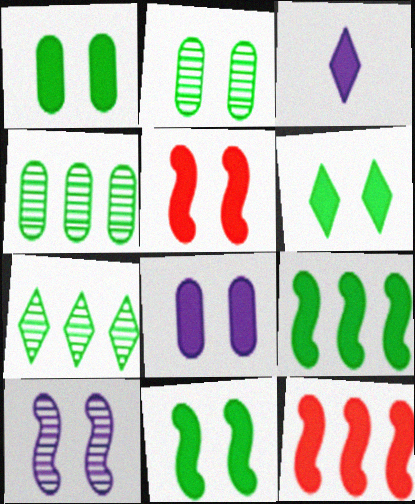[[1, 3, 12], 
[1, 6, 11], 
[5, 6, 8]]